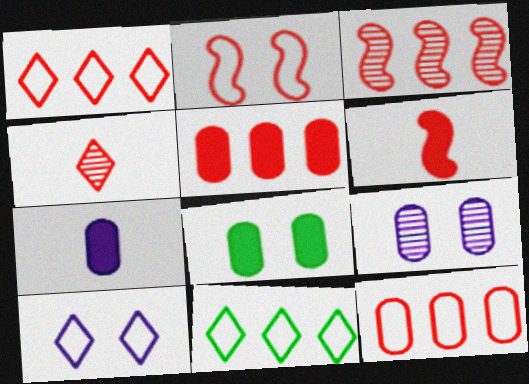[[1, 3, 5], 
[2, 3, 6], 
[2, 4, 5], 
[5, 7, 8], 
[6, 9, 11]]